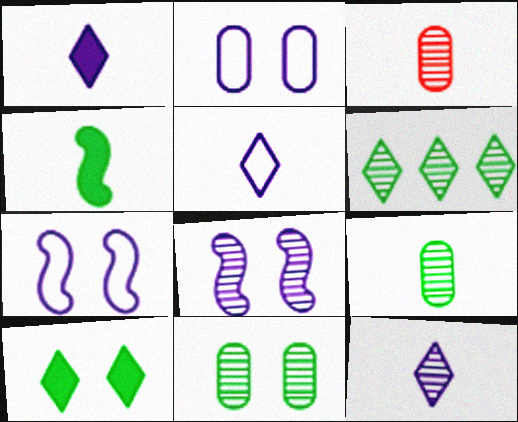[[1, 5, 12], 
[3, 4, 5], 
[3, 6, 8]]